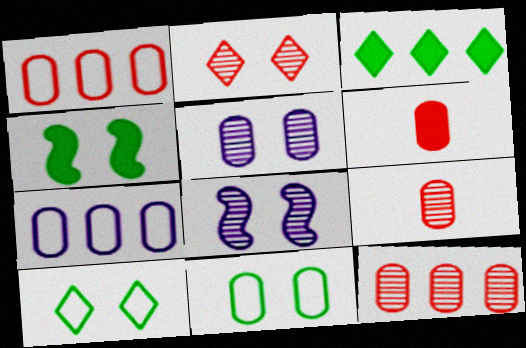[]